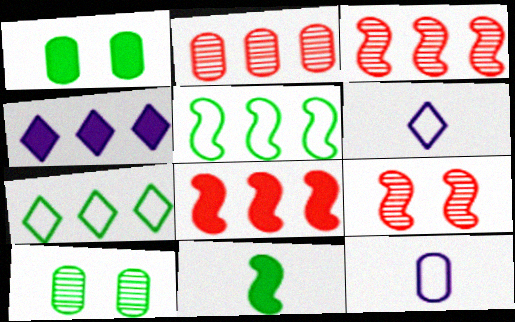[[1, 2, 12], 
[1, 3, 6], 
[2, 4, 5], 
[6, 8, 10], 
[7, 10, 11]]